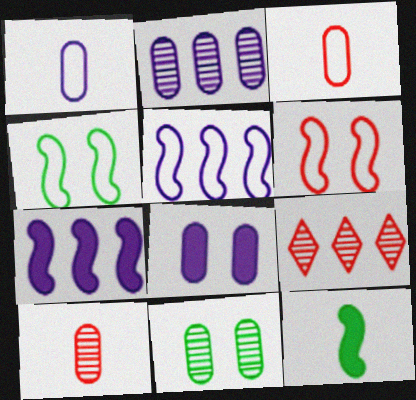[[1, 2, 8], 
[2, 10, 11]]